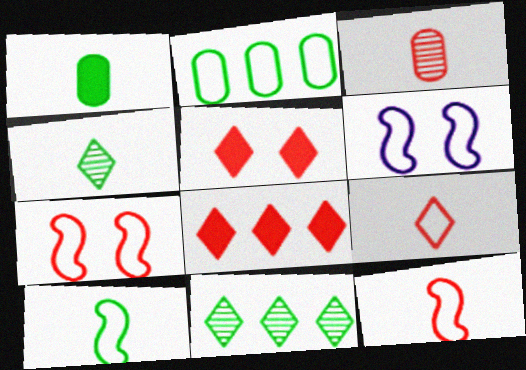[[1, 4, 10], 
[2, 6, 9], 
[3, 7, 8]]